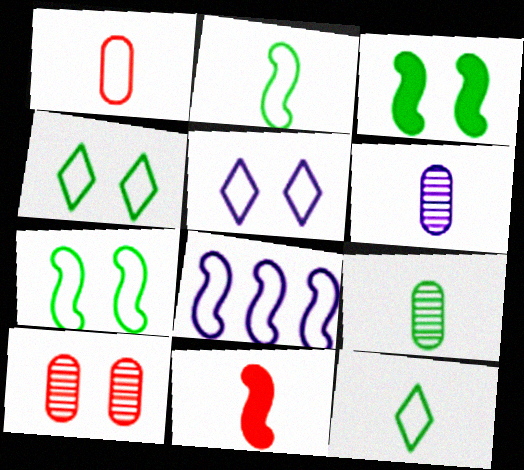[[1, 4, 8], 
[3, 5, 10], 
[6, 11, 12]]